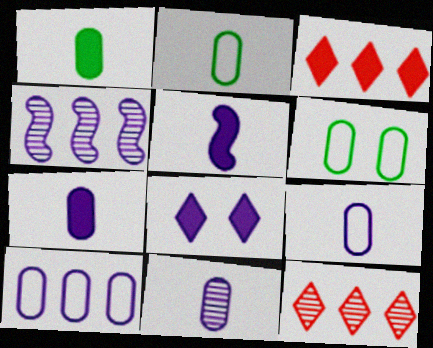[[4, 8, 9], 
[5, 6, 12], 
[7, 9, 11]]